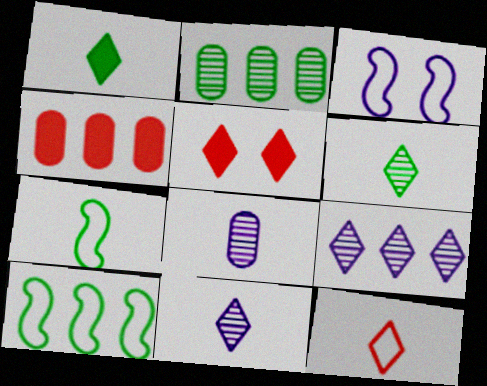[[1, 11, 12], 
[3, 4, 6], 
[4, 9, 10], 
[5, 8, 10]]